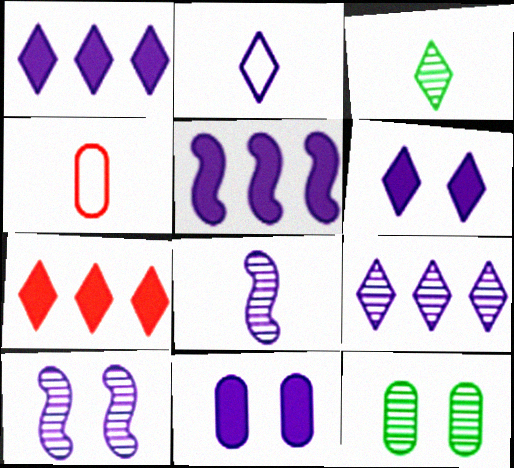[[2, 6, 9]]